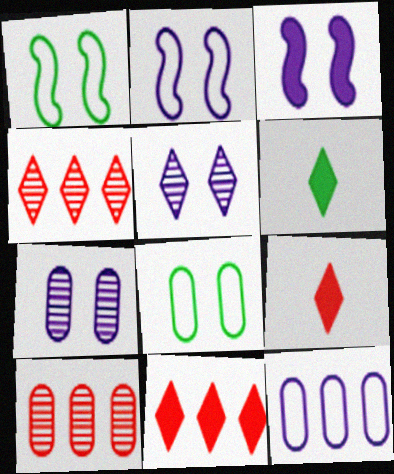[[2, 6, 10]]